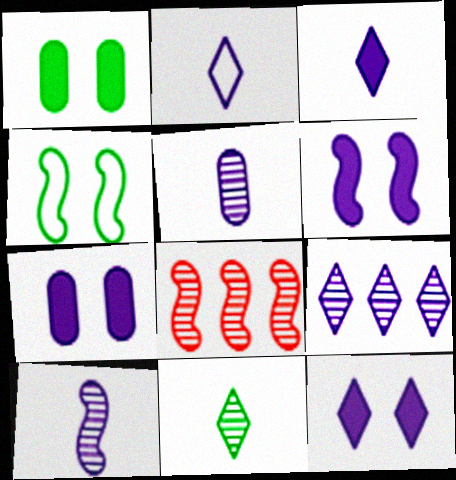[[1, 2, 8], 
[2, 9, 12], 
[6, 7, 12]]